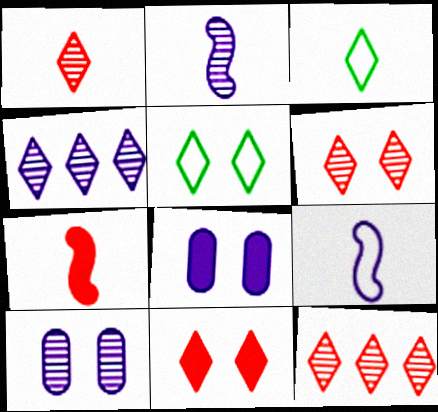[[1, 6, 12], 
[2, 4, 10], 
[3, 4, 11], 
[4, 8, 9]]